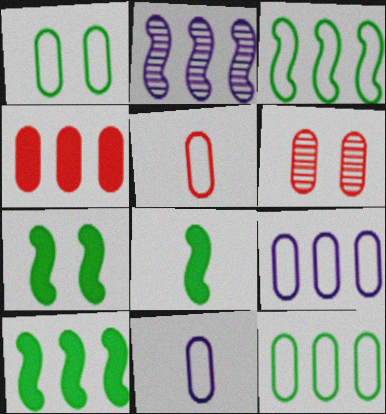[[1, 5, 9], 
[4, 5, 6], 
[7, 8, 10]]